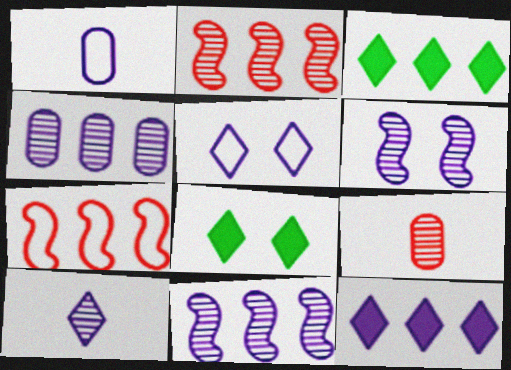[[1, 2, 8], 
[1, 6, 12], 
[3, 4, 7], 
[4, 6, 10], 
[5, 10, 12]]